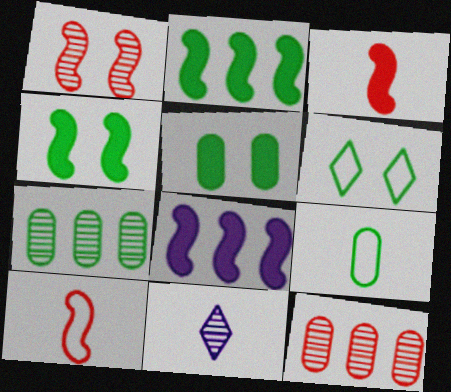[[1, 7, 11], 
[3, 4, 8], 
[3, 9, 11], 
[5, 7, 9]]